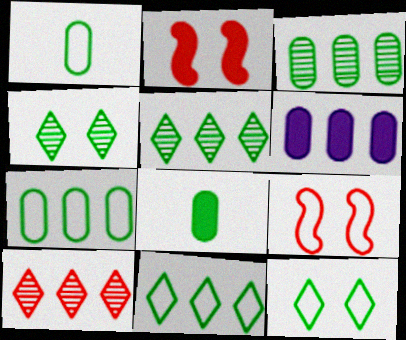[]